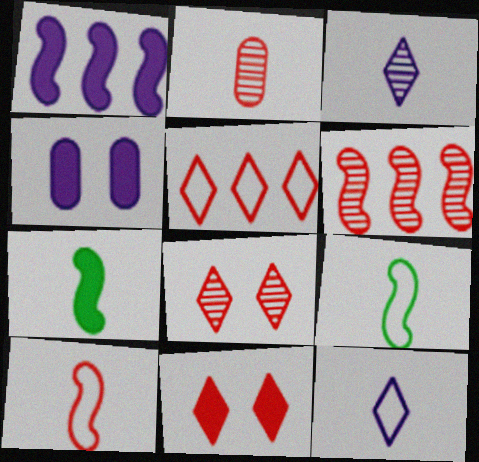[[2, 6, 8], 
[2, 7, 12]]